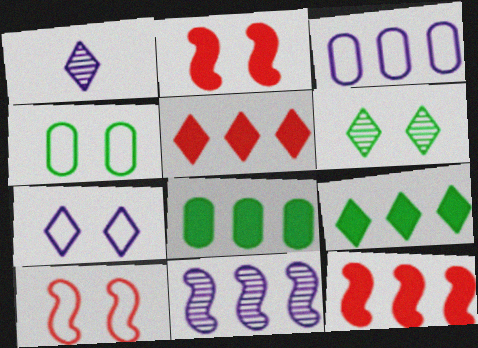[[1, 4, 12], 
[1, 8, 10], 
[4, 7, 10]]